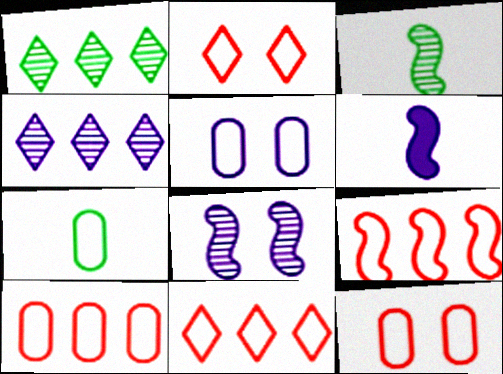[[1, 6, 12], 
[4, 5, 6], 
[5, 7, 10], 
[9, 10, 11]]